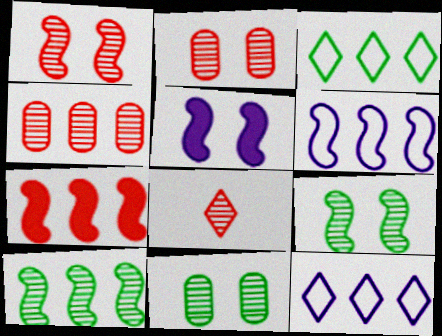[[1, 4, 8], 
[6, 7, 10]]